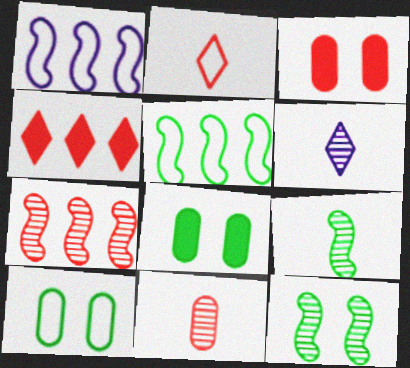[[1, 2, 10], 
[2, 3, 7], 
[3, 5, 6], 
[6, 9, 11]]